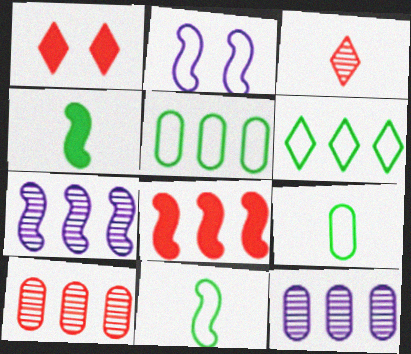[[1, 7, 9], 
[1, 11, 12], 
[6, 8, 12]]